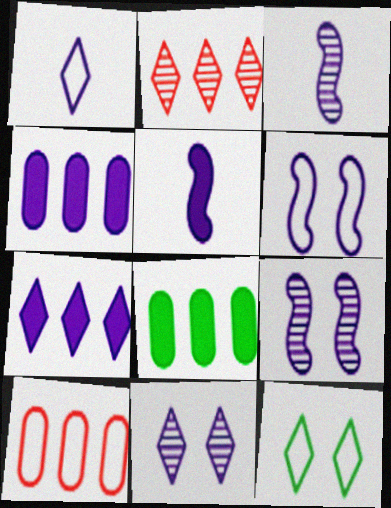[[1, 4, 9], 
[1, 7, 11]]